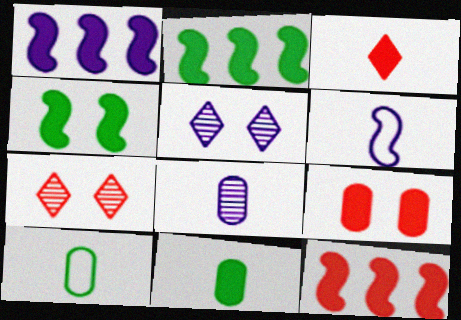[[1, 2, 12], 
[1, 7, 10], 
[3, 9, 12], 
[5, 10, 12]]